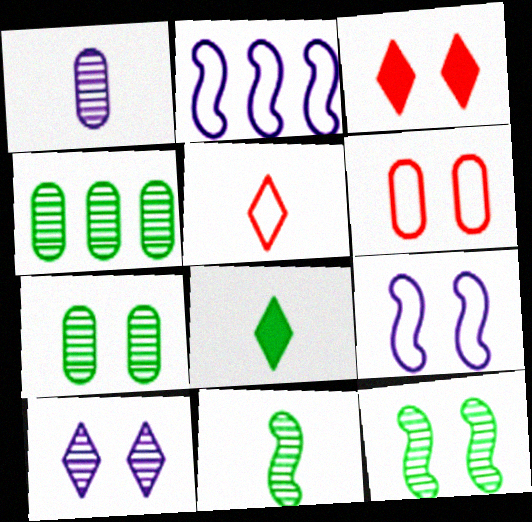[[3, 7, 9]]